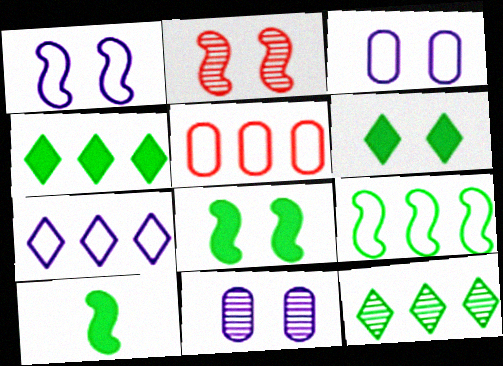[[1, 2, 8], 
[2, 3, 6], 
[5, 7, 9]]